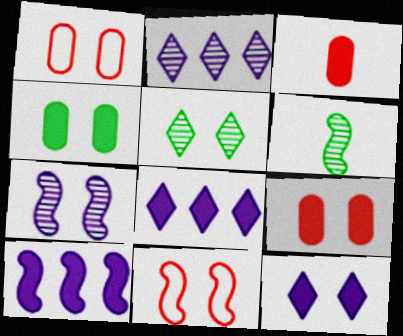[[1, 6, 8], 
[6, 10, 11]]